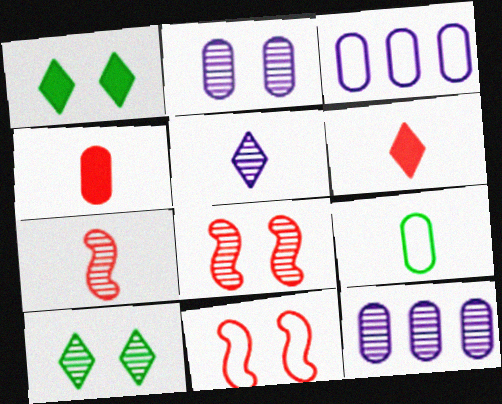[[1, 2, 11], 
[1, 3, 7], 
[2, 8, 10], 
[7, 10, 12]]